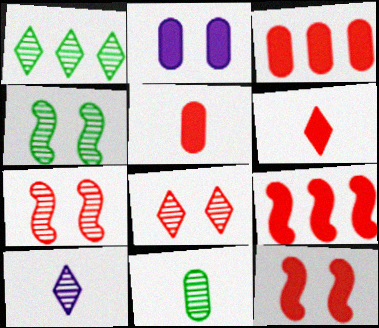[[1, 4, 11], 
[1, 8, 10], 
[3, 6, 12]]